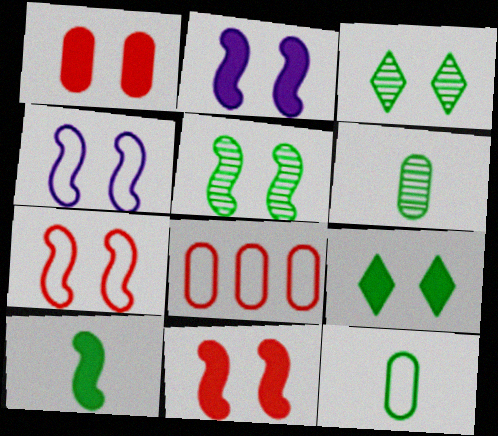[[1, 2, 9], 
[1, 3, 4], 
[2, 5, 7], 
[4, 5, 11]]